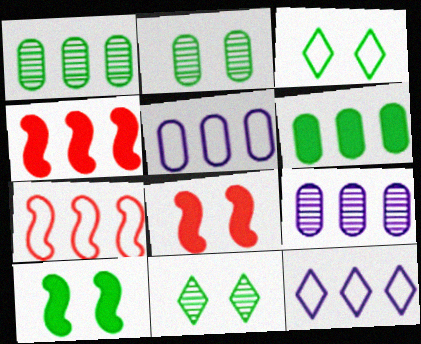[[1, 4, 12], 
[2, 3, 10]]